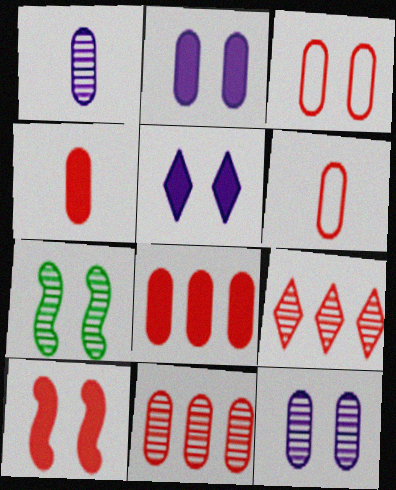[[1, 7, 9], 
[3, 4, 11], 
[3, 5, 7], 
[6, 9, 10]]